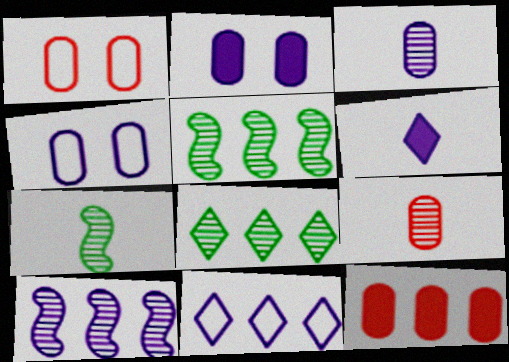[[1, 5, 6], 
[1, 9, 12], 
[4, 6, 10], 
[5, 11, 12]]